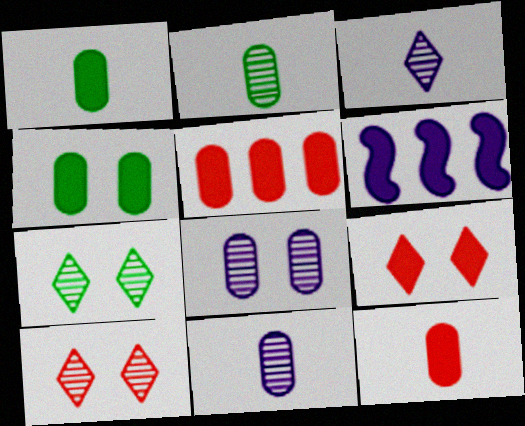[[1, 6, 9]]